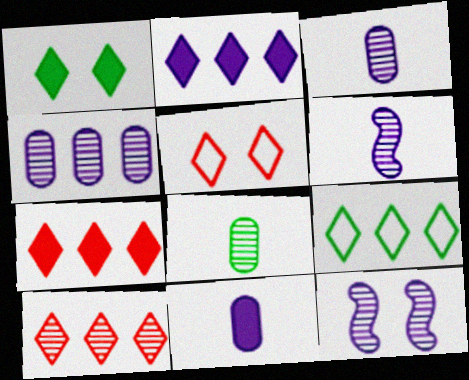[[2, 9, 10], 
[8, 10, 12]]